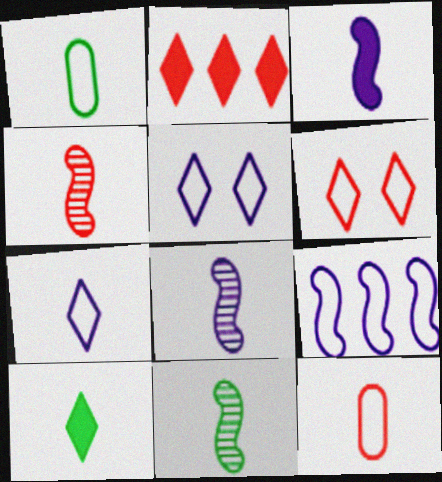[[1, 6, 9], 
[1, 10, 11], 
[4, 8, 11], 
[8, 10, 12]]